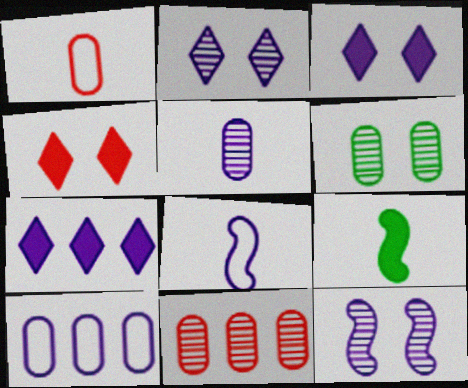[[5, 6, 11]]